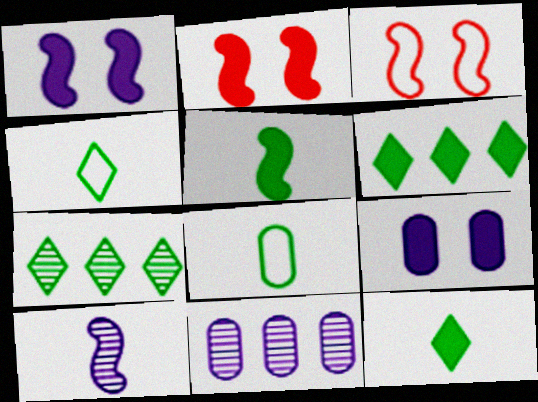[[2, 4, 11], 
[3, 11, 12]]